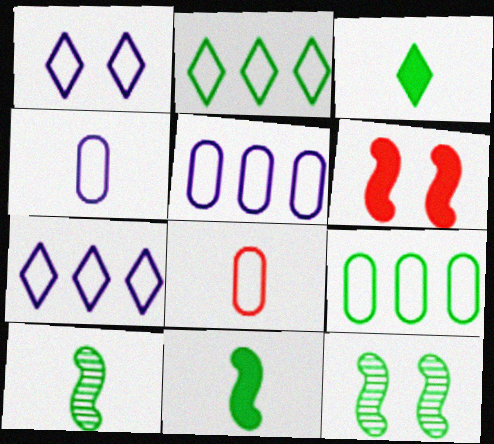[[3, 9, 12]]